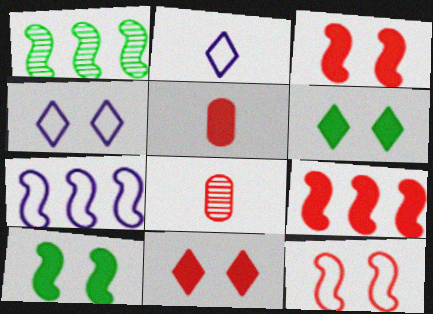[[1, 4, 5], 
[1, 7, 9], 
[5, 9, 11], 
[6, 7, 8]]